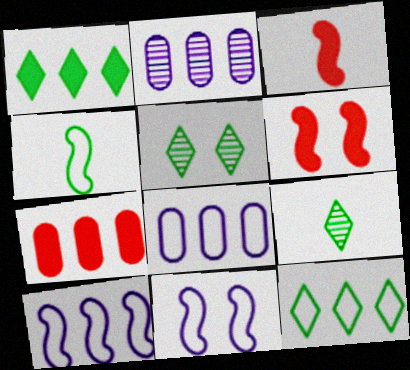[[3, 5, 8], 
[6, 8, 9], 
[7, 9, 11]]